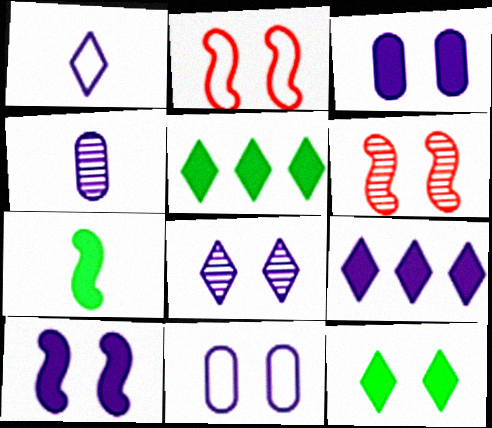[[1, 8, 9], 
[2, 4, 5], 
[6, 11, 12], 
[8, 10, 11]]